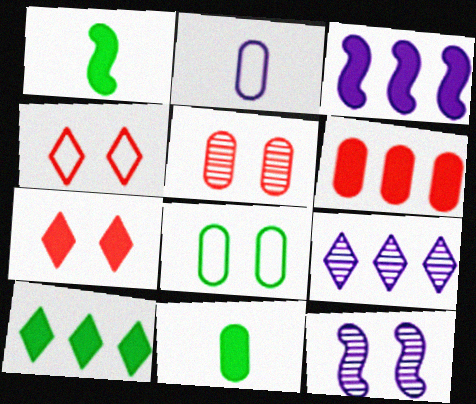[[3, 6, 10], 
[3, 7, 11], 
[7, 8, 12]]